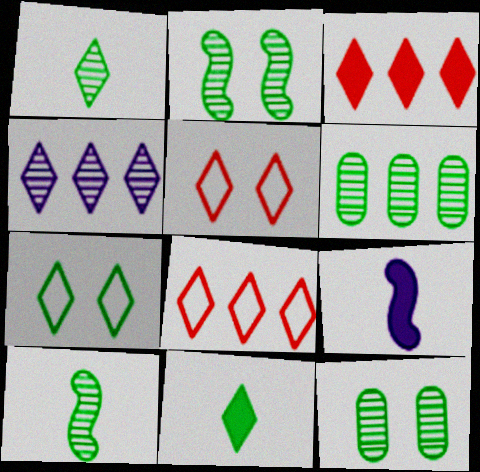[[1, 2, 6], 
[4, 5, 11], 
[5, 6, 9], 
[8, 9, 12]]